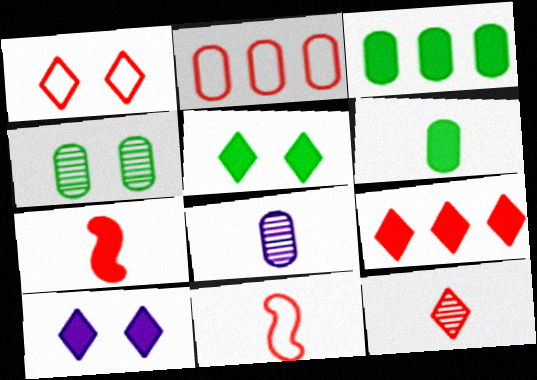[[1, 2, 11], 
[1, 9, 12], 
[3, 7, 10]]